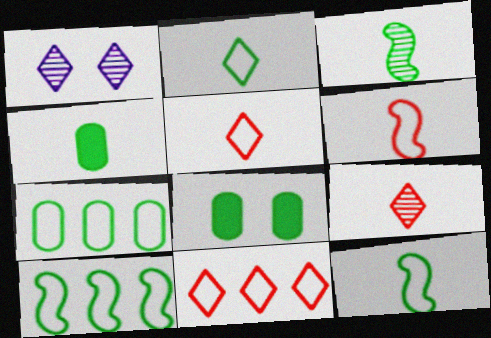[[2, 3, 4]]